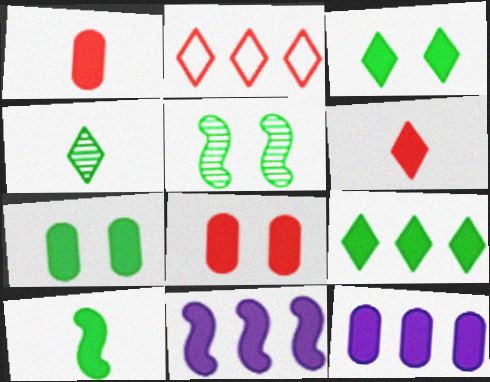[[1, 3, 11], 
[1, 7, 12], 
[6, 7, 11], 
[7, 9, 10]]